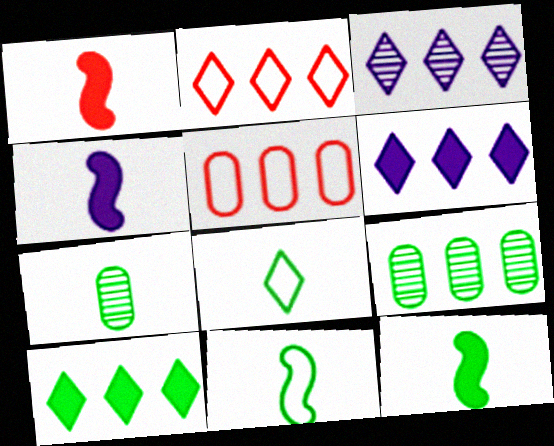[[1, 4, 12], 
[2, 3, 10], 
[7, 8, 12]]